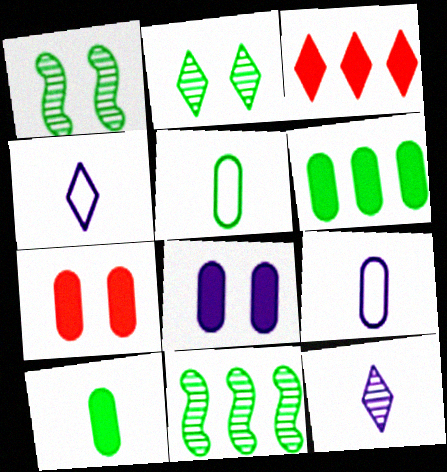[[1, 3, 9], 
[2, 3, 4], 
[4, 7, 11]]